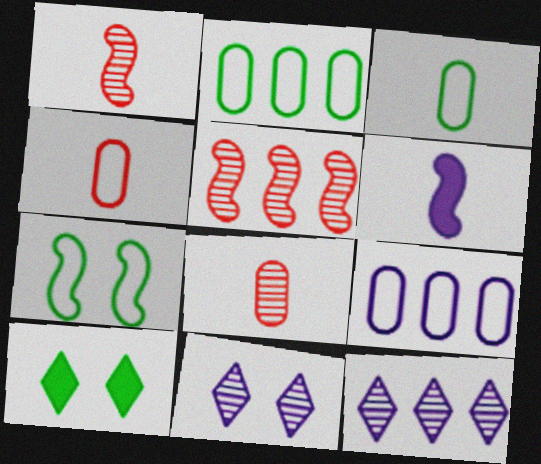[[1, 9, 10], 
[5, 6, 7], 
[6, 9, 11]]